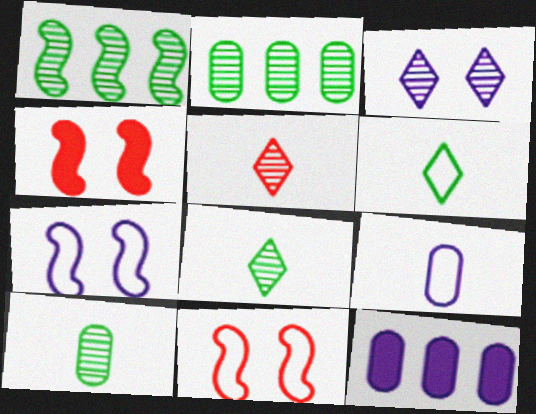[[8, 11, 12]]